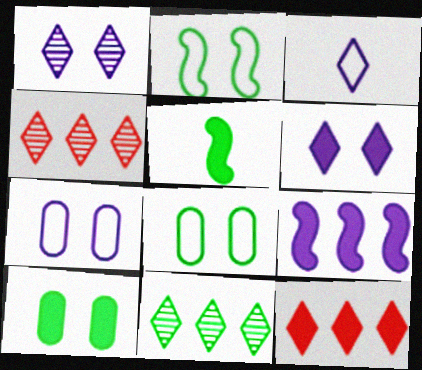[[4, 5, 7], 
[5, 8, 11]]